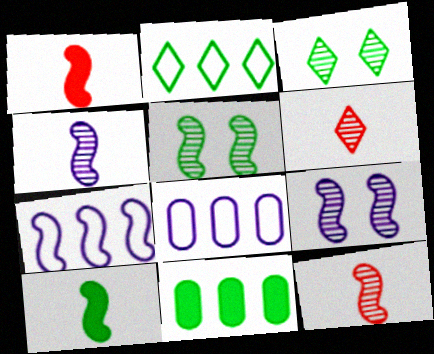[[1, 3, 8], 
[1, 5, 7]]